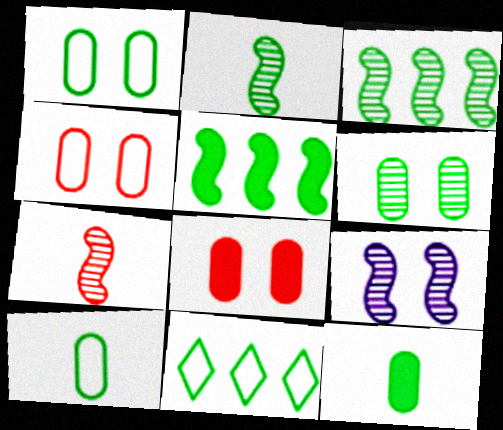[[3, 7, 9]]